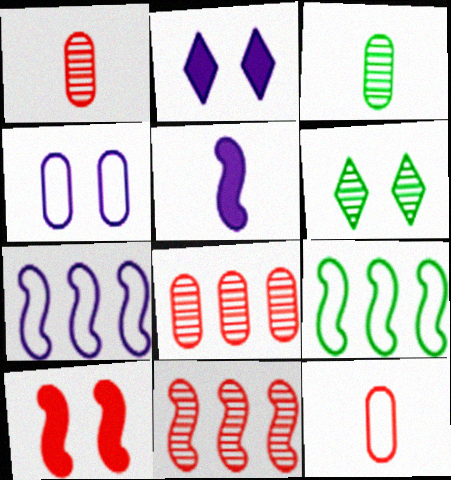[[1, 2, 9], 
[4, 6, 10]]